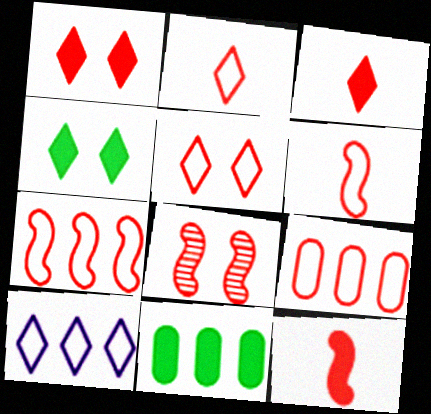[[3, 8, 9], 
[5, 6, 9], 
[7, 8, 12]]